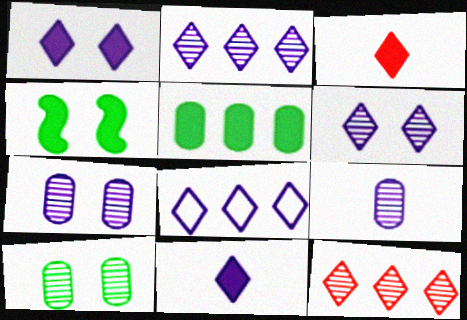[[6, 8, 11]]